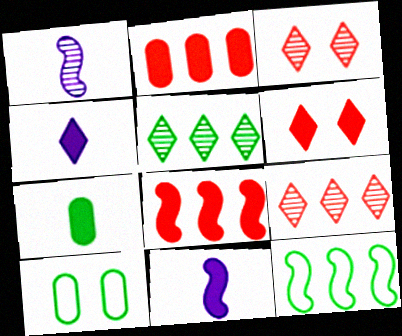[[9, 10, 11]]